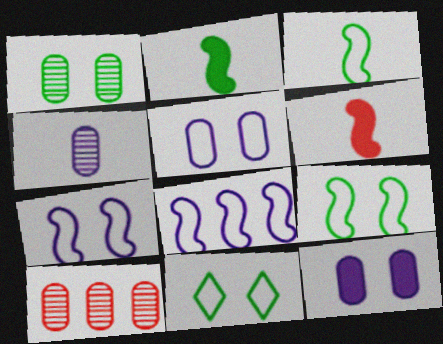[[1, 4, 10]]